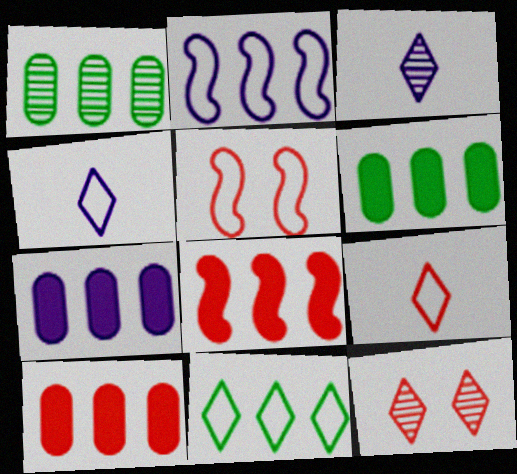[[3, 5, 6], 
[6, 7, 10]]